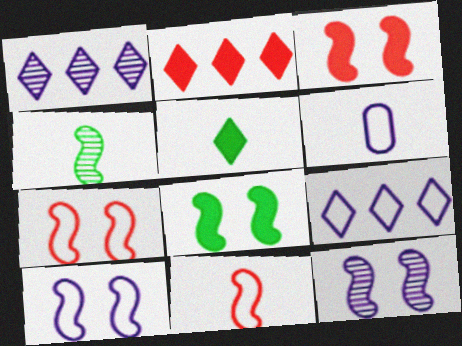[[6, 9, 10], 
[7, 8, 12]]